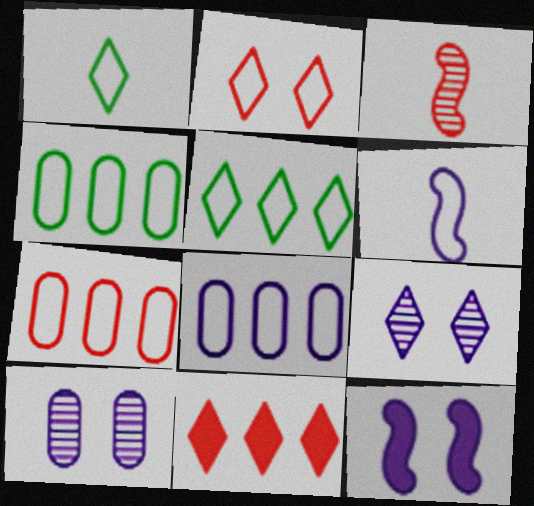[[1, 9, 11], 
[2, 4, 6], 
[4, 7, 8]]